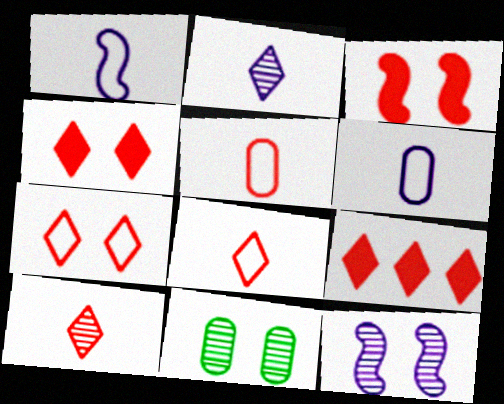[[1, 9, 11], 
[7, 9, 10]]